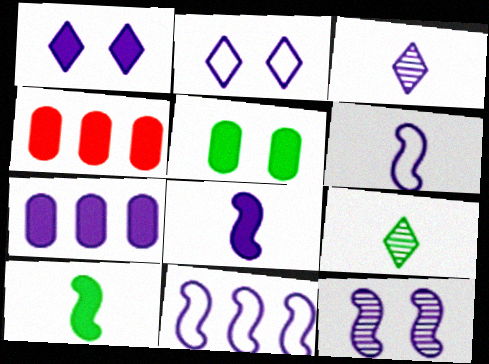[[1, 4, 10], 
[1, 7, 8], 
[8, 11, 12]]